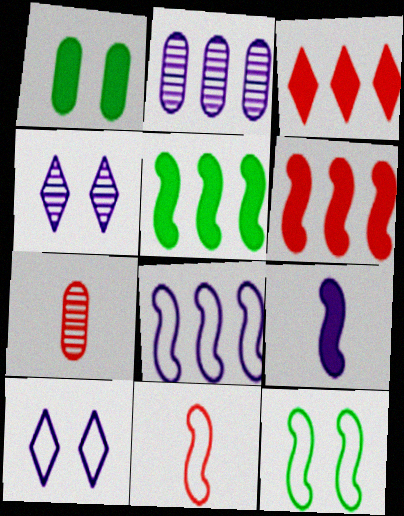[[1, 3, 9], 
[2, 9, 10], 
[5, 7, 10], 
[8, 11, 12]]